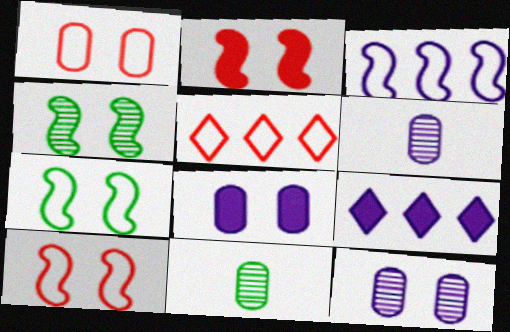[[9, 10, 11]]